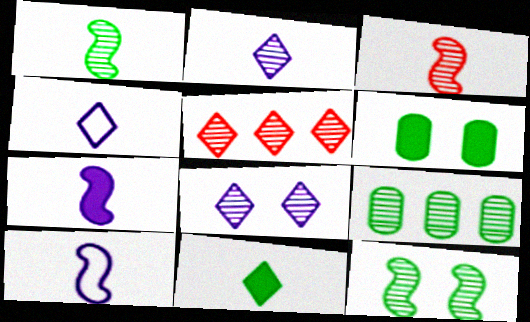[[3, 8, 9], 
[5, 6, 10]]